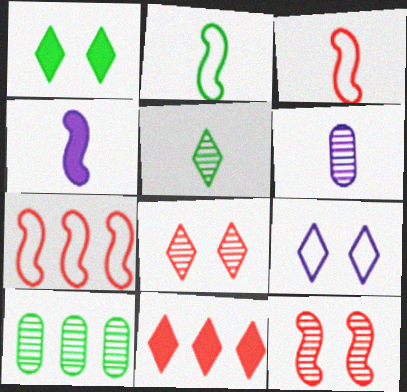[[1, 2, 10], 
[1, 6, 7], 
[1, 8, 9], 
[5, 9, 11]]